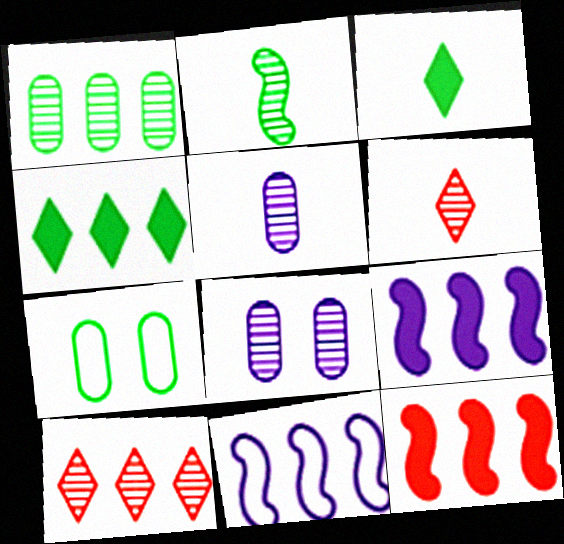[[2, 4, 7], 
[2, 5, 6], 
[2, 8, 10], 
[6, 7, 9]]